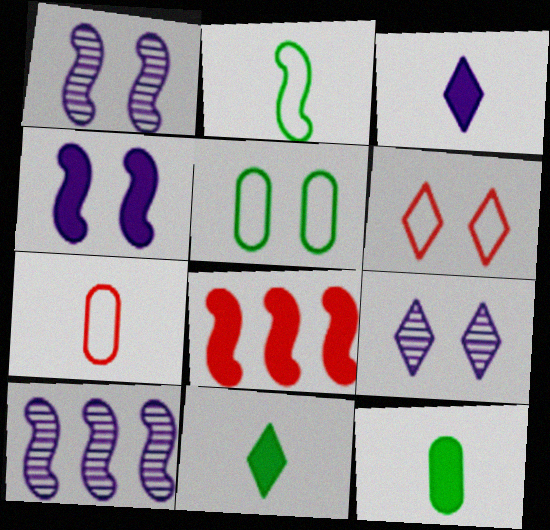[[1, 2, 8], 
[6, 10, 12]]